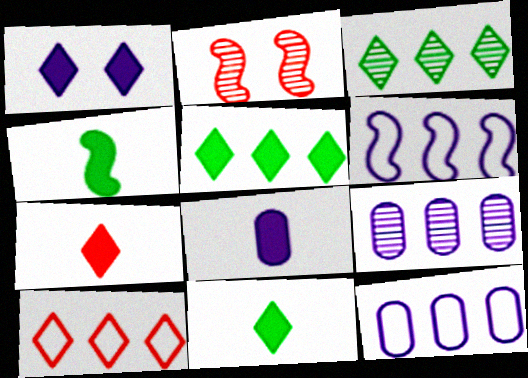[[1, 5, 7], 
[2, 4, 6], 
[2, 11, 12], 
[4, 7, 8]]